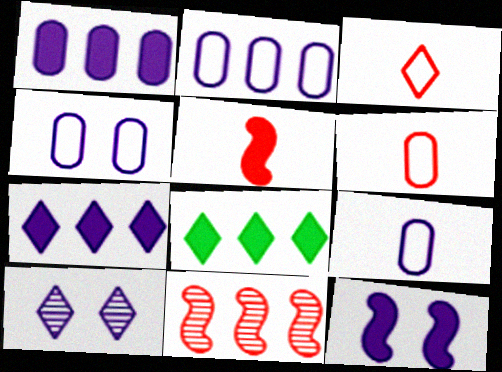[[2, 4, 9], 
[2, 8, 11], 
[3, 8, 10], 
[4, 10, 12]]